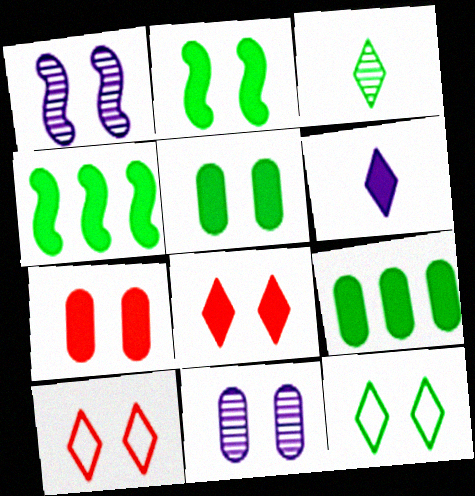[[1, 5, 10], 
[1, 7, 12], 
[2, 10, 11], 
[4, 6, 7]]